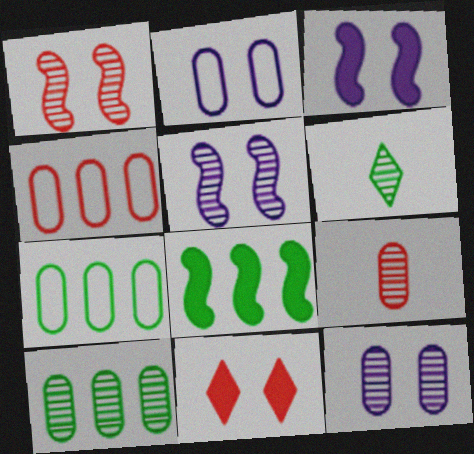[[3, 4, 6], 
[9, 10, 12]]